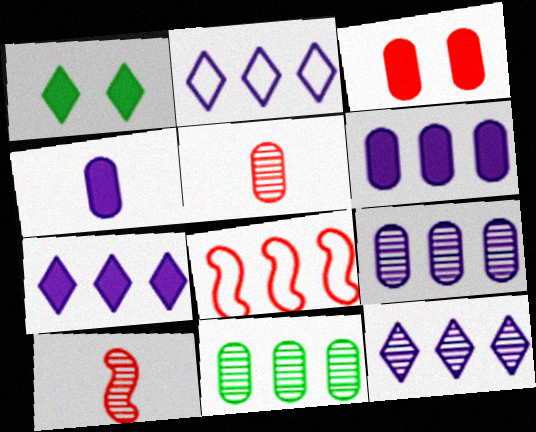[[2, 7, 12], 
[7, 8, 11]]